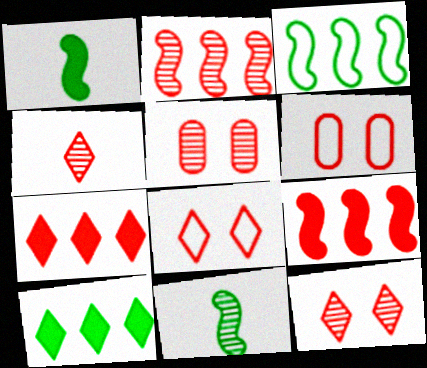[[2, 4, 5], 
[4, 6, 9], 
[4, 7, 8]]